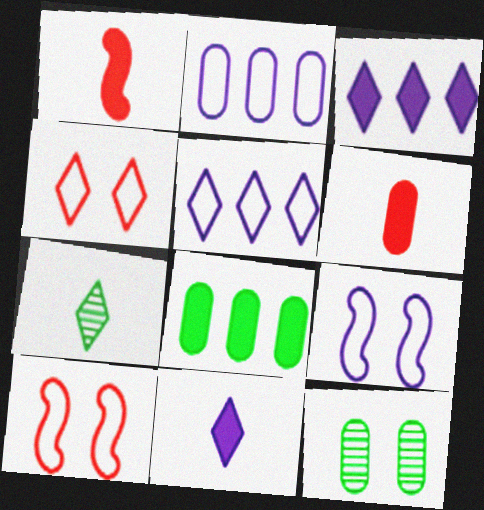[[1, 5, 12], 
[2, 6, 12], 
[3, 4, 7]]